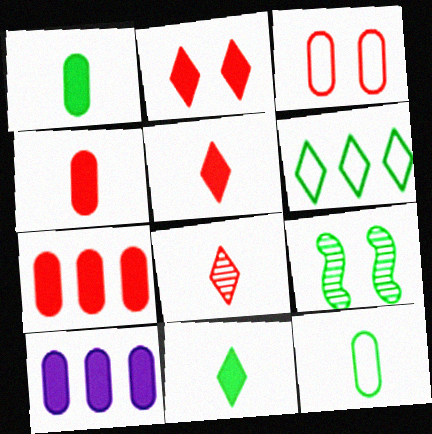[[1, 6, 9]]